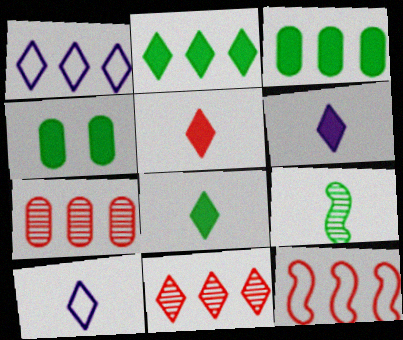[[1, 2, 11], 
[5, 6, 8]]